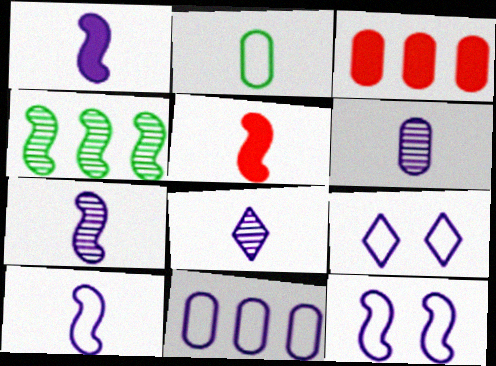[[1, 7, 10], 
[2, 5, 8], 
[4, 5, 12], 
[6, 7, 8], 
[9, 10, 11]]